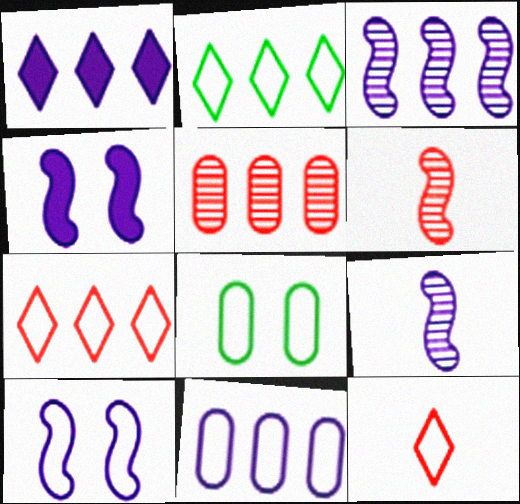[[1, 3, 11], 
[1, 6, 8]]